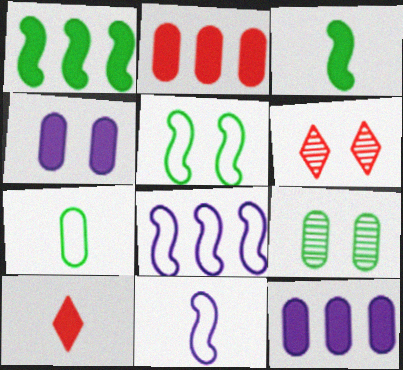[[1, 4, 10], 
[4, 5, 6], 
[8, 9, 10]]